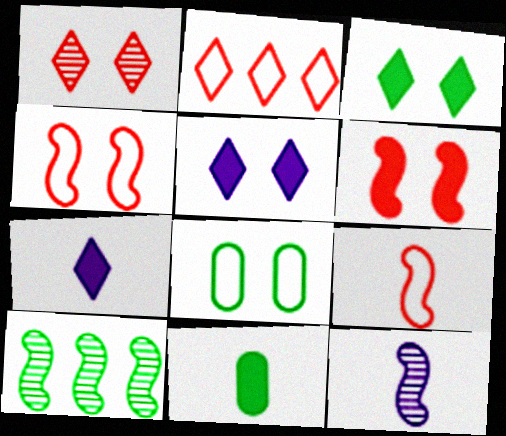[]